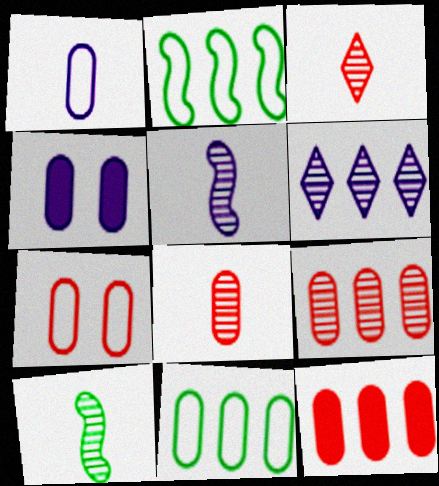[[1, 7, 11], 
[2, 3, 4], 
[2, 6, 12], 
[4, 8, 11], 
[7, 8, 12]]